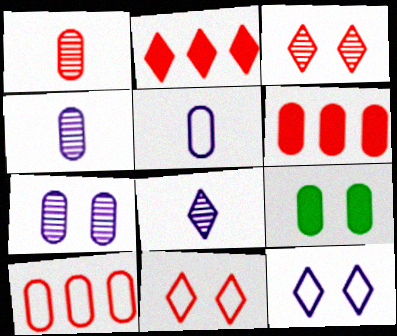[[4, 9, 10]]